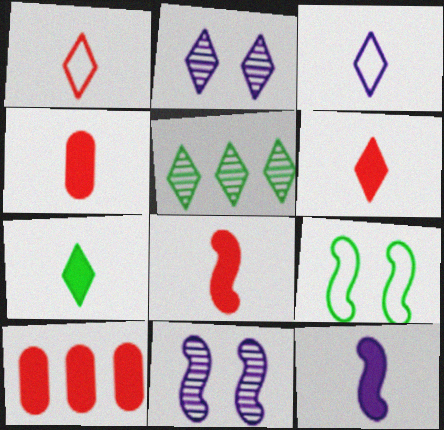[[4, 6, 8], 
[4, 7, 12]]